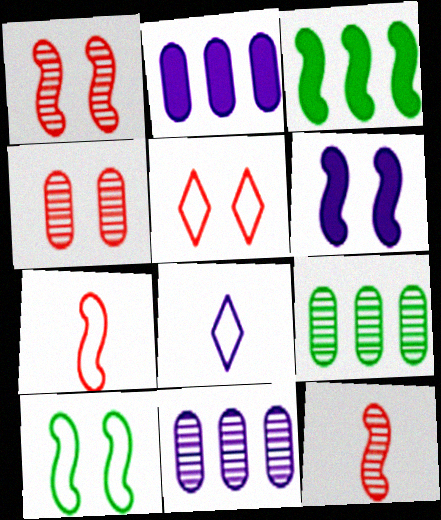[[1, 6, 10], 
[3, 4, 8], 
[6, 8, 11]]